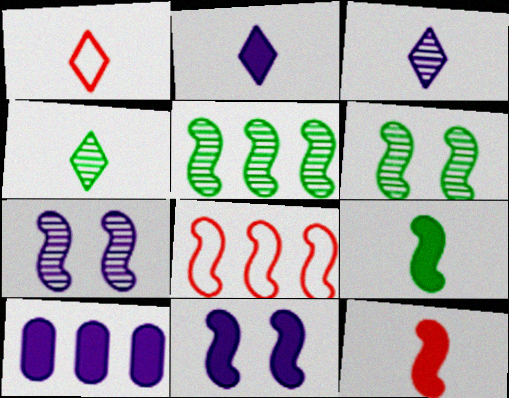[[1, 2, 4], 
[1, 6, 10], 
[2, 10, 11], 
[7, 8, 9]]